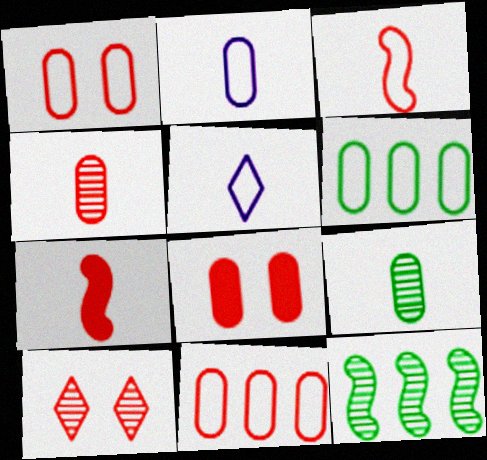[[1, 2, 6], 
[4, 8, 11], 
[5, 7, 9], 
[5, 8, 12], 
[7, 10, 11]]